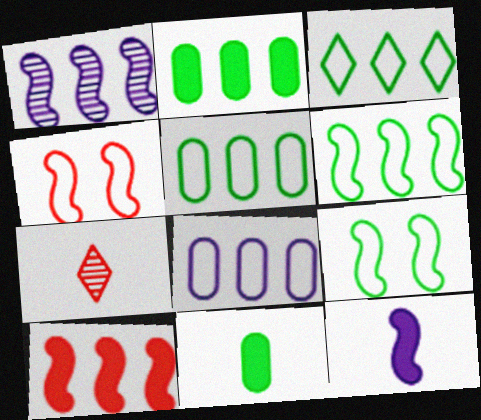[[1, 6, 10], 
[3, 5, 6]]